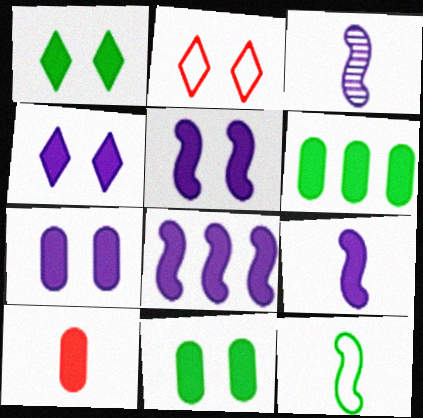[[1, 8, 10], 
[2, 3, 6], 
[4, 5, 7], 
[5, 8, 9], 
[6, 7, 10]]